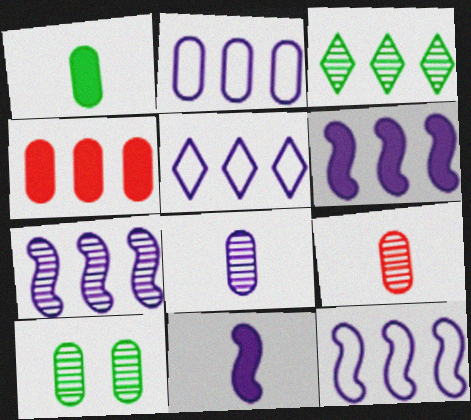[[2, 5, 12], 
[3, 4, 12], 
[6, 7, 12]]